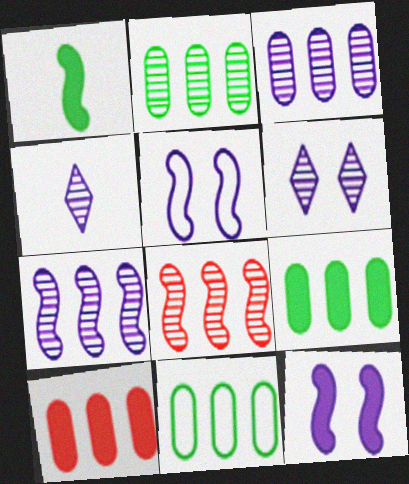[[1, 5, 8], 
[2, 9, 11], 
[3, 10, 11]]